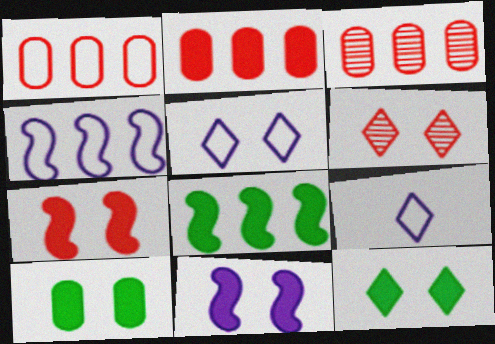[[1, 2, 3], 
[5, 6, 12]]